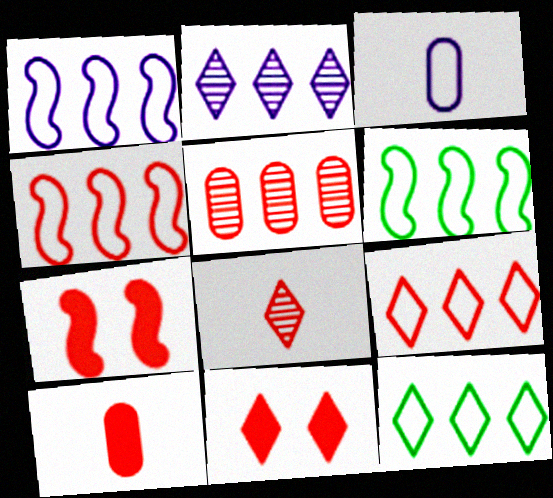[[1, 4, 6], 
[8, 9, 11]]